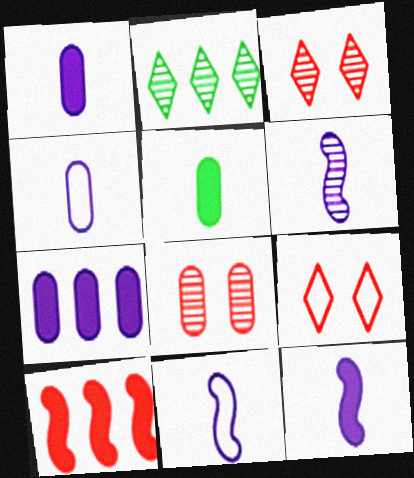[[2, 6, 8], 
[6, 11, 12]]